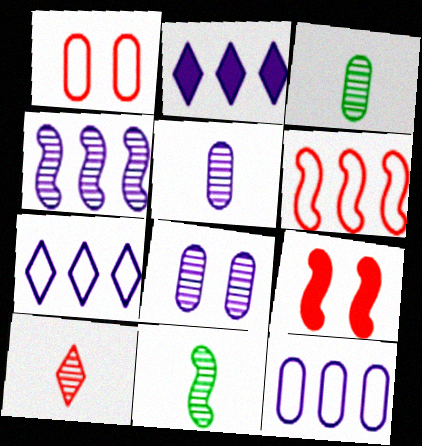[[1, 2, 11], 
[2, 4, 12], 
[3, 7, 9], 
[5, 10, 11]]